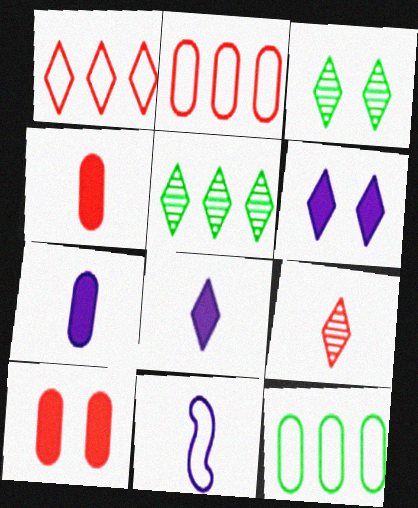[[1, 3, 8], 
[5, 10, 11]]